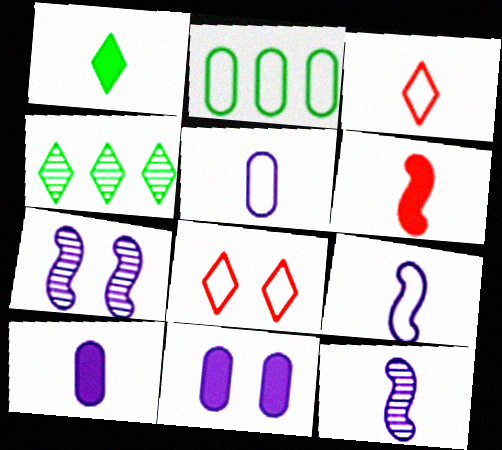[[1, 6, 10], 
[2, 8, 9]]